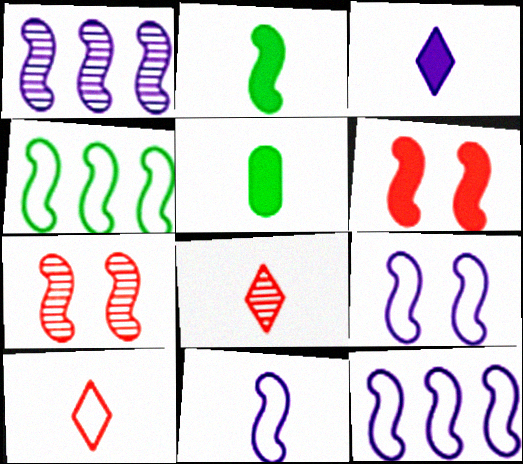[[2, 7, 12], 
[5, 8, 11], 
[9, 11, 12]]